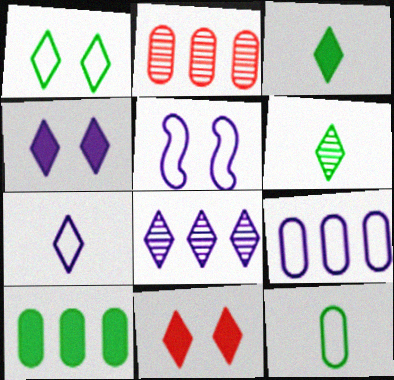[[2, 3, 5], 
[2, 9, 10], 
[4, 7, 8], 
[5, 7, 9]]